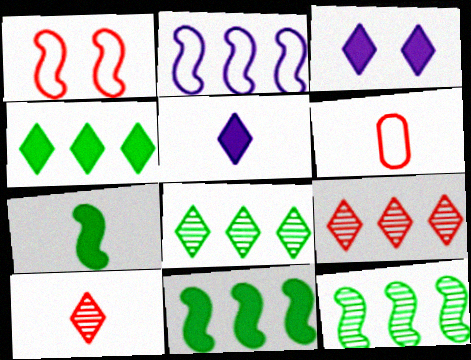[[3, 6, 12]]